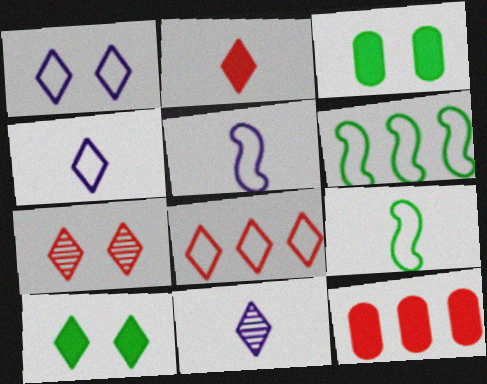[[1, 7, 10], 
[2, 7, 8], 
[8, 10, 11]]